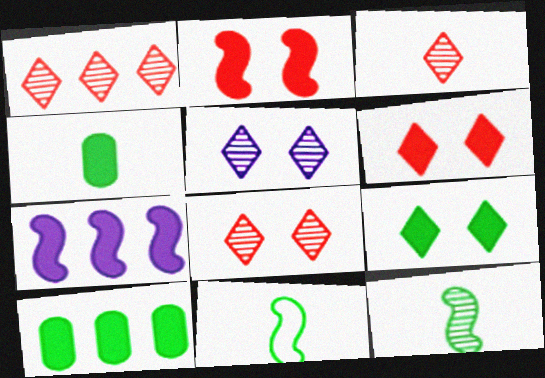[[1, 3, 8], 
[4, 6, 7]]